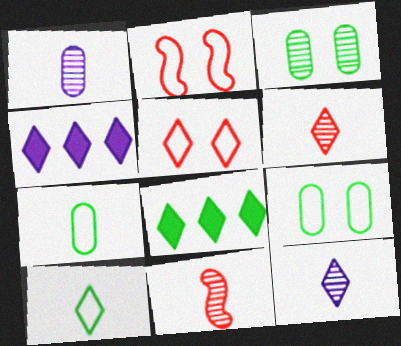[[1, 2, 8], 
[4, 9, 11], 
[5, 8, 12]]